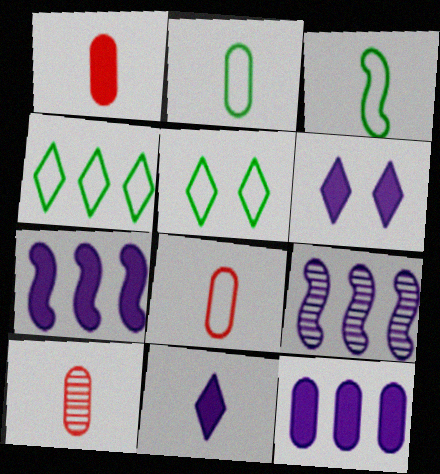[[1, 5, 9], 
[1, 8, 10], 
[3, 10, 11], 
[5, 7, 10]]